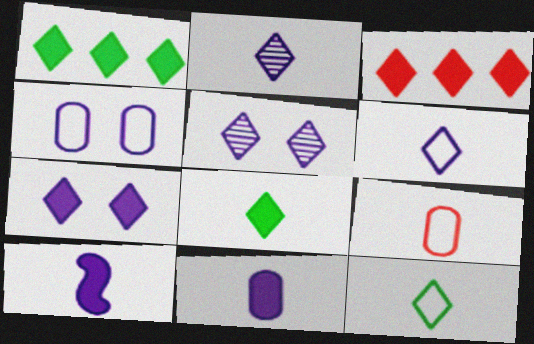[[3, 5, 12], 
[3, 7, 8]]